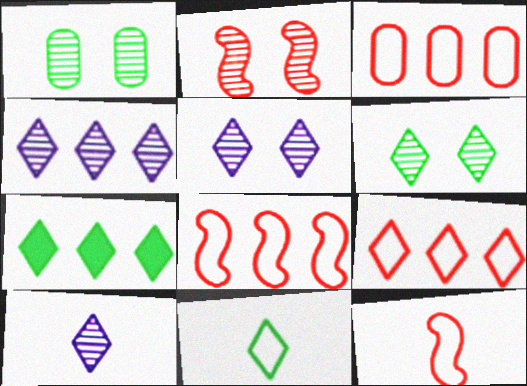[[1, 2, 5], 
[3, 8, 9], 
[4, 5, 10], 
[4, 7, 9], 
[6, 7, 11]]